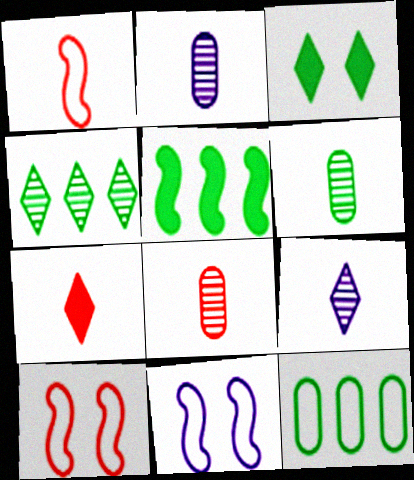[[1, 7, 8], 
[2, 6, 8], 
[4, 5, 12]]